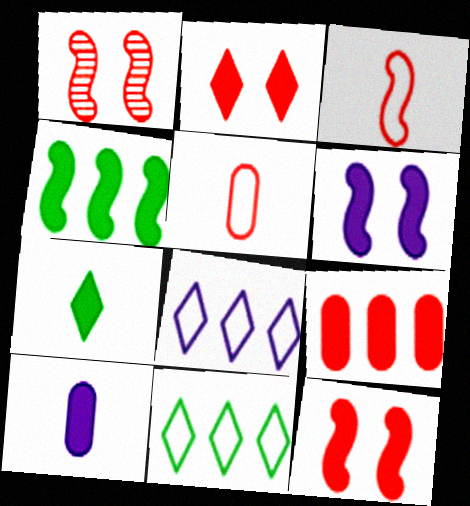[[1, 10, 11], 
[2, 4, 10], 
[6, 7, 9]]